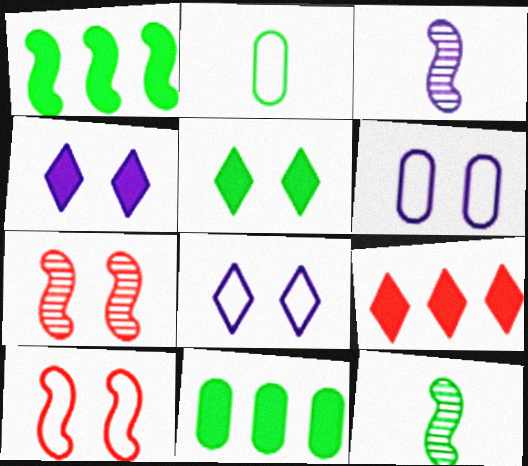[[1, 3, 10], 
[5, 6, 7], 
[6, 9, 12]]